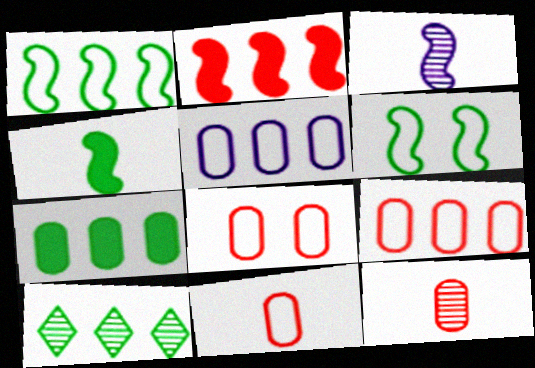[[1, 7, 10], 
[2, 3, 6], 
[2, 5, 10], 
[8, 9, 11]]